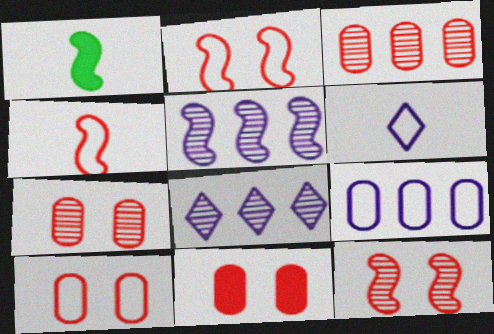[[1, 2, 5], 
[1, 8, 10], 
[7, 10, 11]]